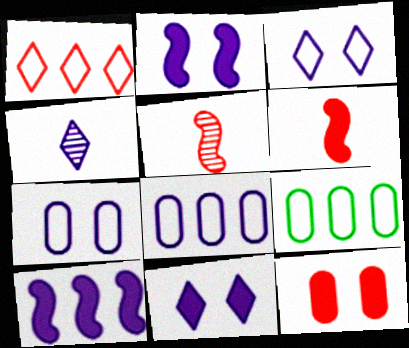[[1, 5, 12], 
[2, 4, 8], 
[4, 7, 10], 
[5, 9, 11]]